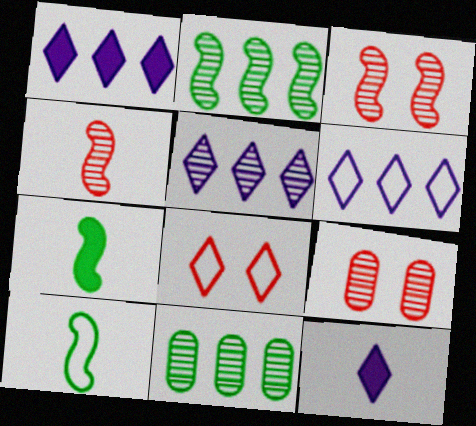[[1, 5, 6], 
[1, 9, 10], 
[6, 7, 9]]